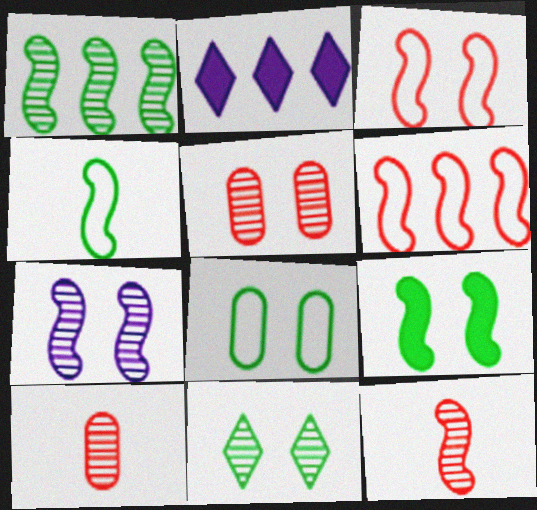[[1, 4, 9], 
[1, 7, 12], 
[2, 4, 5], 
[2, 8, 12], 
[3, 7, 9], 
[5, 7, 11], 
[8, 9, 11]]